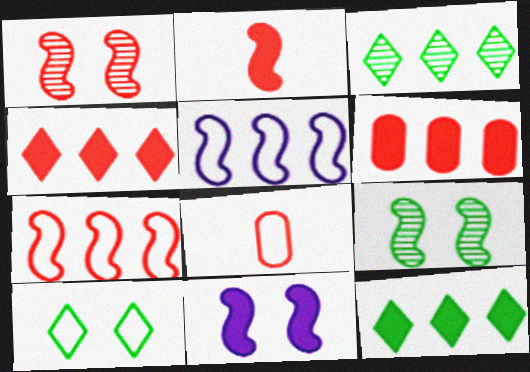[[1, 2, 7], 
[1, 4, 8], 
[2, 5, 9], 
[3, 5, 6], 
[3, 8, 11], 
[5, 8, 10]]